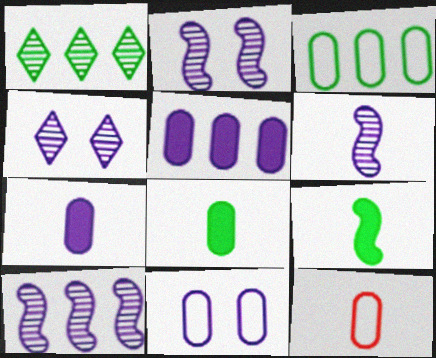[[2, 6, 10], 
[3, 11, 12]]